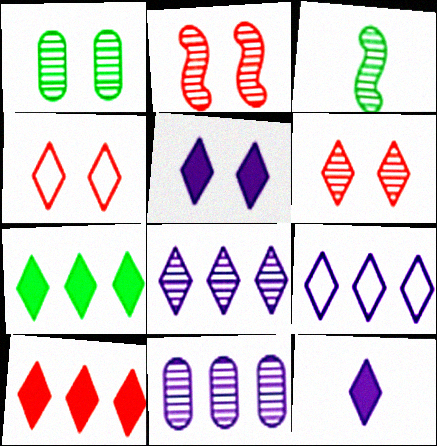[[3, 6, 11]]